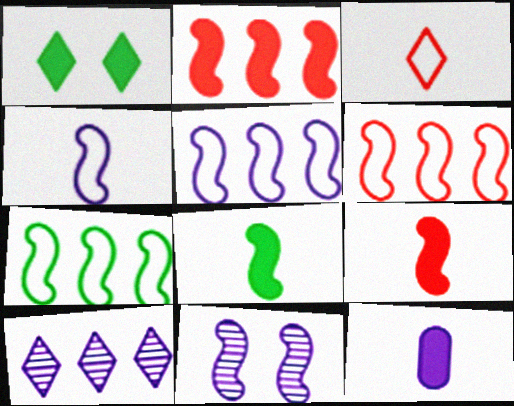[[1, 2, 12], 
[1, 3, 10], 
[5, 6, 7], 
[6, 8, 11], 
[7, 9, 11]]